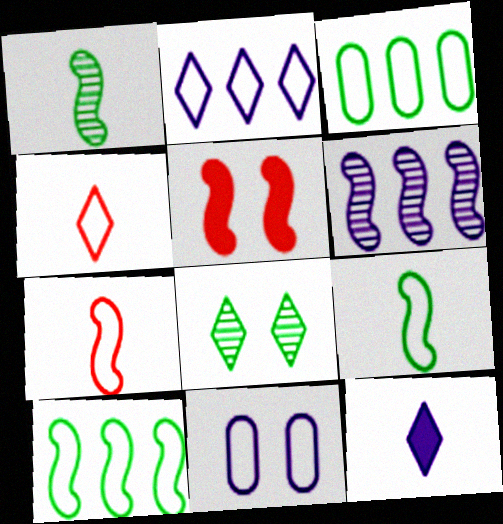[[4, 10, 11], 
[5, 6, 9], 
[5, 8, 11], 
[6, 11, 12]]